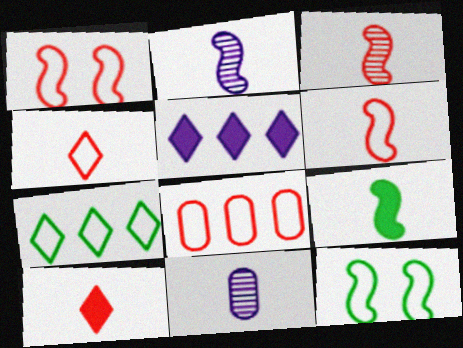[[1, 4, 8], 
[2, 6, 9], 
[4, 9, 11]]